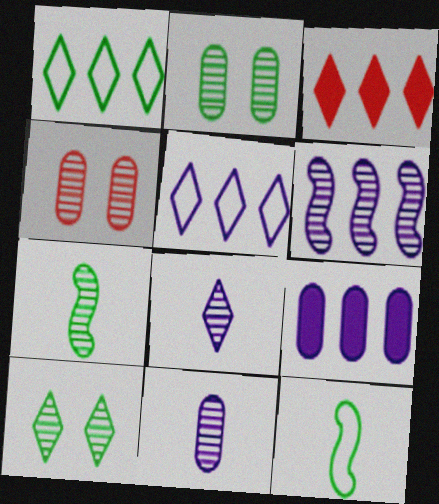[[5, 6, 9]]